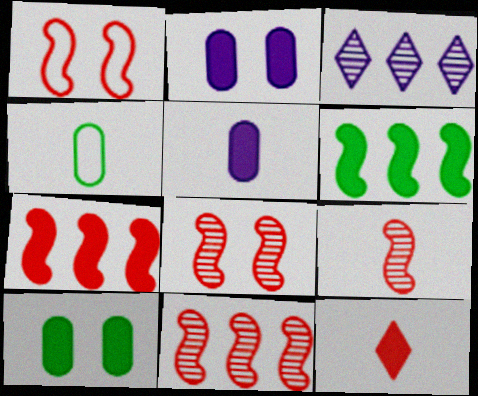[[1, 7, 9], 
[2, 6, 12], 
[8, 9, 11]]